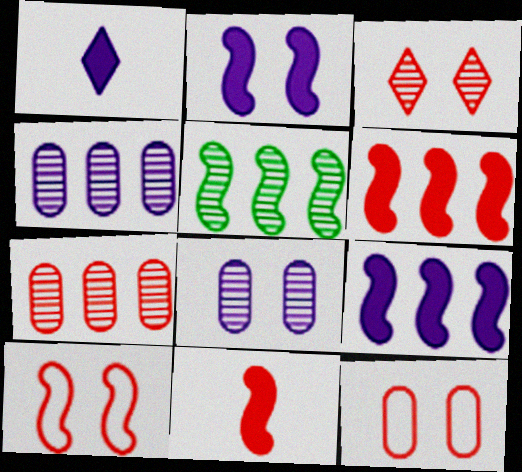[[1, 5, 12]]